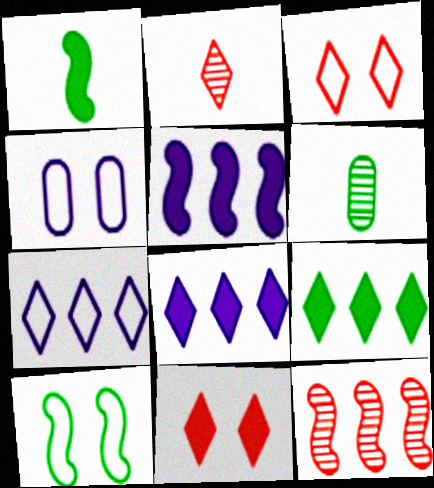[[3, 4, 10], 
[3, 5, 6], 
[6, 9, 10]]